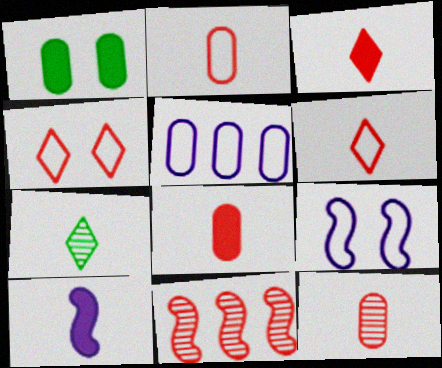[[1, 5, 12], 
[2, 7, 10], 
[2, 8, 12], 
[4, 8, 11]]